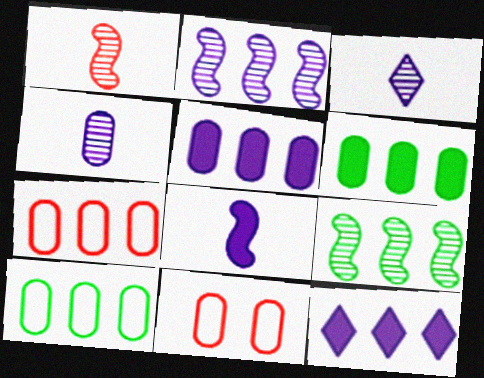[[4, 6, 11], 
[7, 9, 12]]